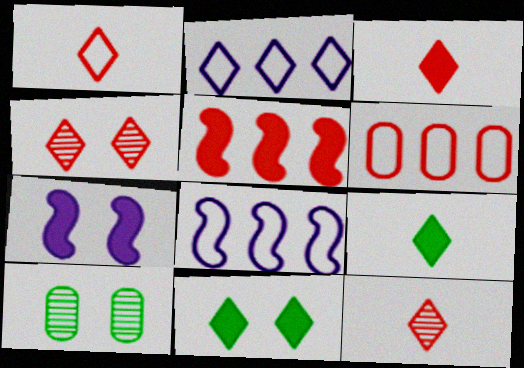[[1, 3, 12], 
[2, 4, 9], 
[2, 11, 12], 
[3, 8, 10]]